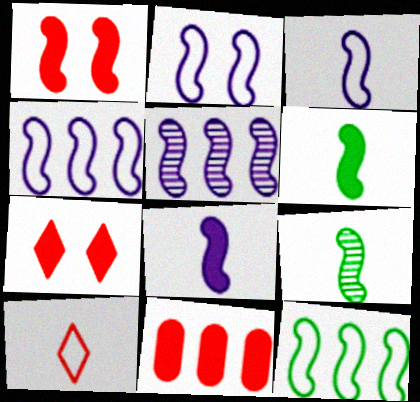[[1, 4, 9], 
[2, 3, 4], 
[2, 5, 8]]